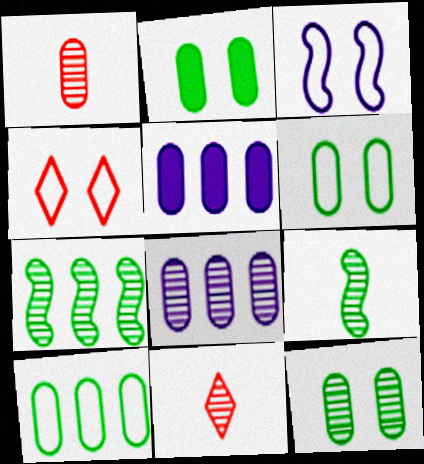[[1, 5, 6], 
[1, 8, 12], 
[2, 6, 12], 
[3, 4, 6], 
[4, 5, 9]]